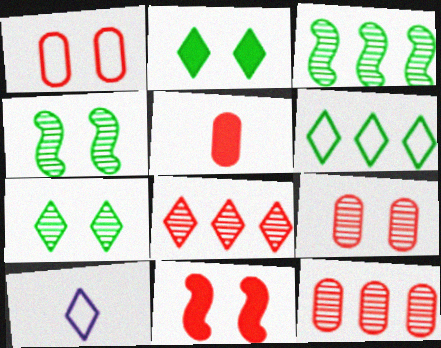[[1, 5, 12], 
[2, 8, 10]]